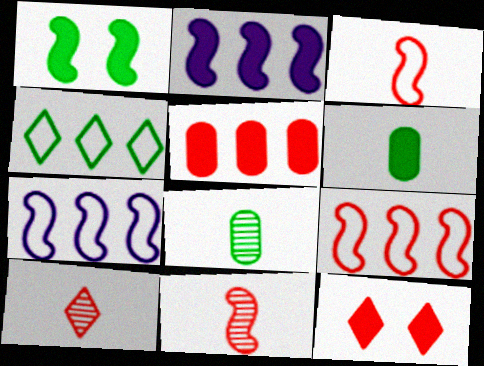[[1, 4, 8], 
[1, 7, 11], 
[2, 6, 12], 
[7, 8, 12]]